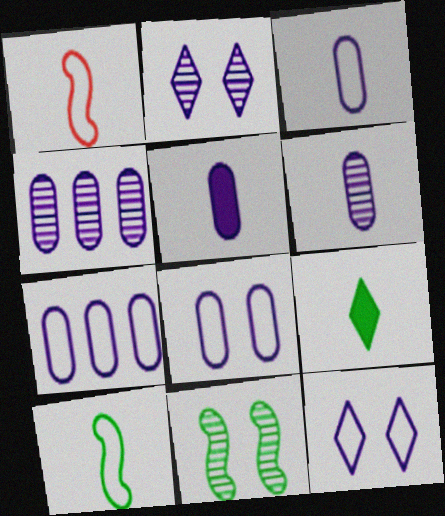[[1, 6, 9], 
[3, 5, 6], 
[3, 7, 8], 
[4, 5, 8]]